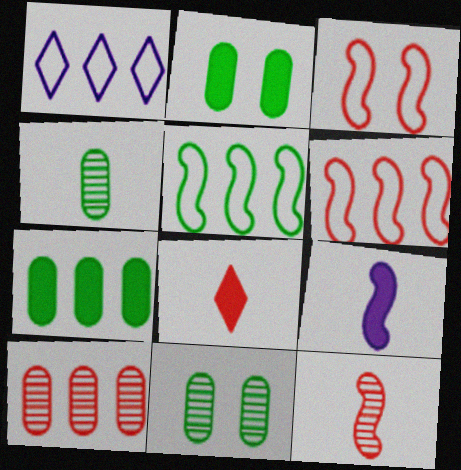[[1, 2, 12], 
[3, 8, 10]]